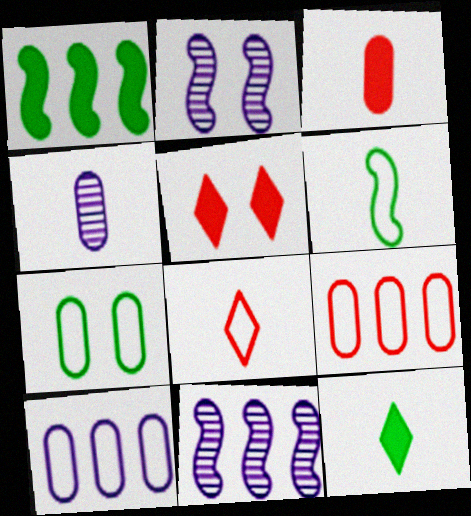[[2, 5, 7], 
[2, 9, 12]]